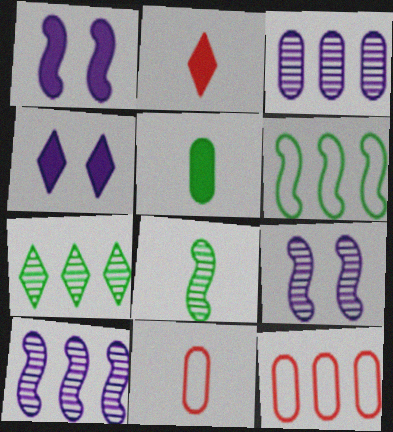[[1, 7, 11], 
[4, 8, 12]]